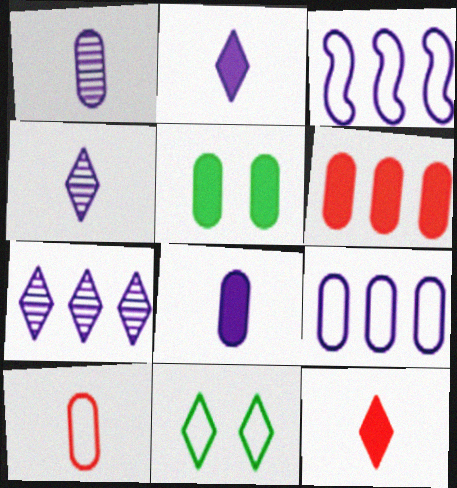[[3, 10, 11], 
[5, 6, 8], 
[7, 11, 12]]